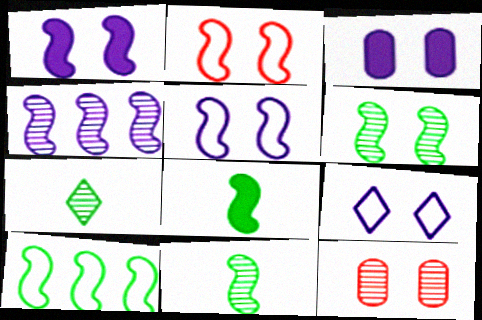[[1, 2, 6], 
[2, 4, 8], 
[4, 7, 12], 
[6, 8, 10]]